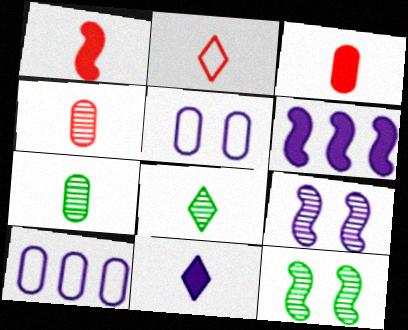[[1, 2, 4], 
[2, 8, 11], 
[9, 10, 11]]